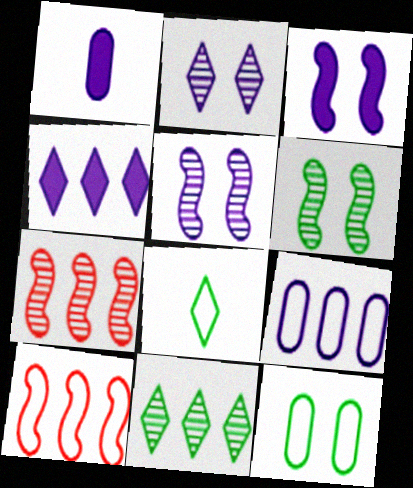[[1, 3, 4]]